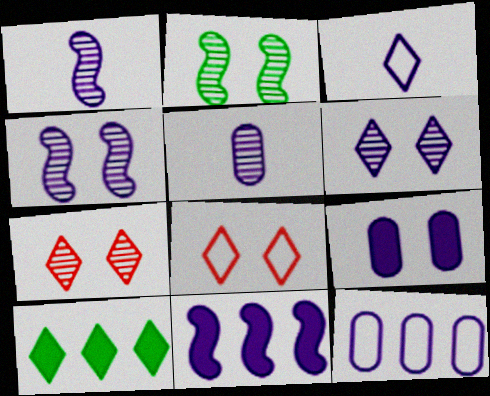[[2, 8, 9], 
[3, 7, 10], 
[5, 9, 12]]